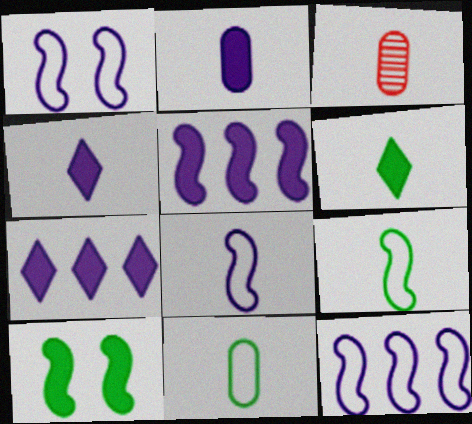[[1, 8, 12], 
[2, 3, 11], 
[3, 4, 9], 
[3, 6, 8]]